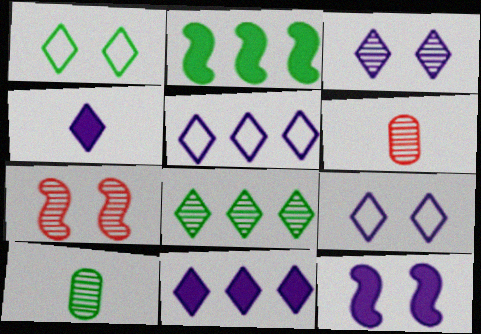[[1, 2, 10], 
[2, 6, 9], 
[3, 4, 5]]